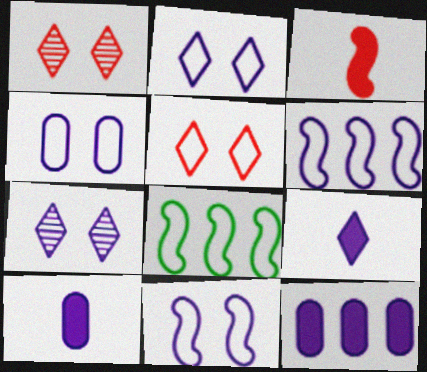[[1, 8, 10], 
[2, 4, 11], 
[6, 7, 10]]